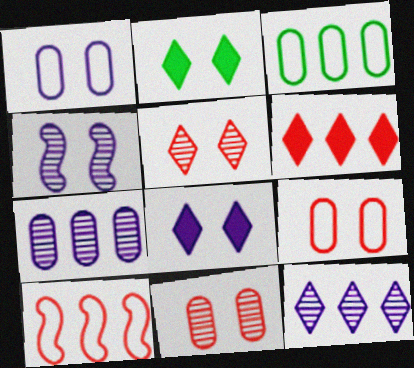[[1, 4, 8], 
[2, 4, 9]]